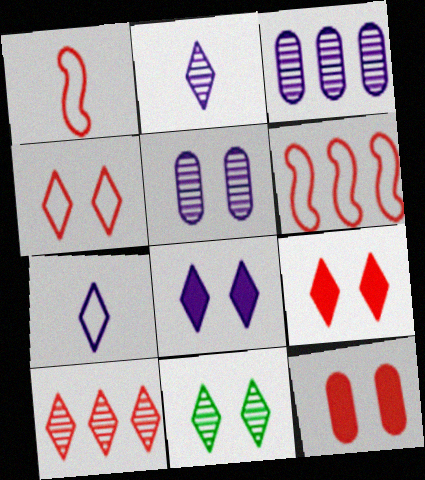[[1, 10, 12], 
[2, 10, 11], 
[4, 8, 11]]